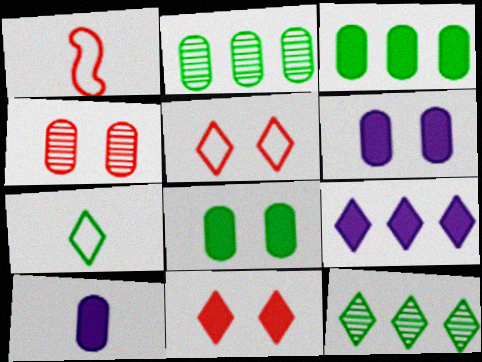[[1, 6, 12]]